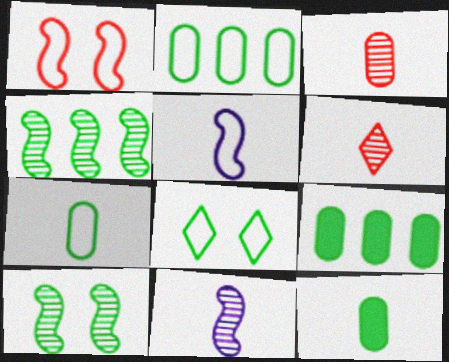[[4, 8, 12], 
[5, 6, 12]]